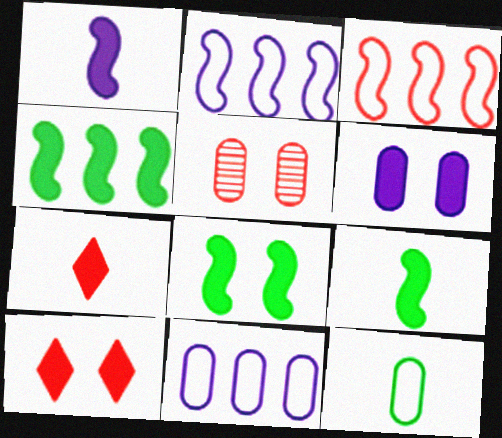[[3, 5, 7], 
[4, 6, 7], 
[4, 8, 9], 
[6, 8, 10]]